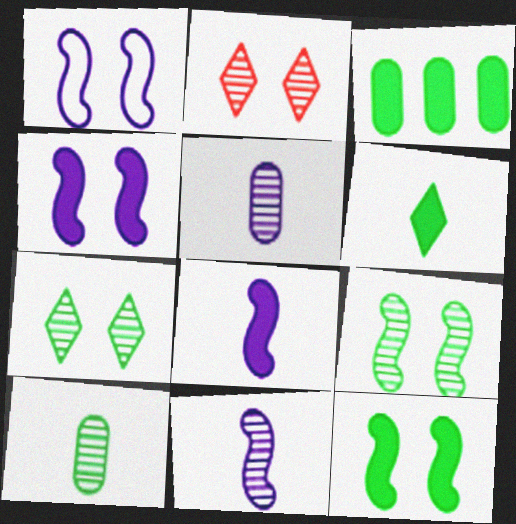[[3, 6, 12]]